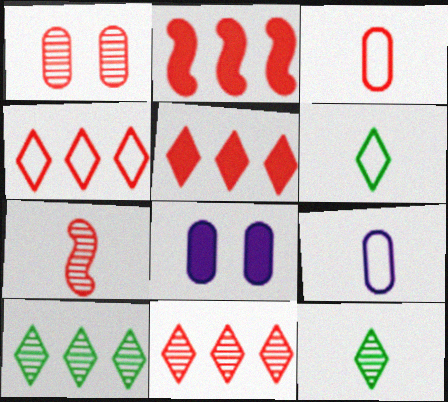[[1, 7, 11], 
[4, 5, 11]]